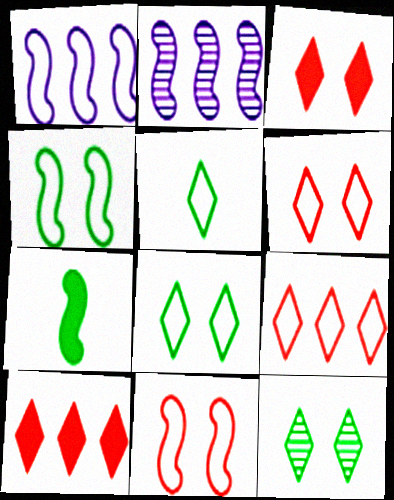[[2, 7, 11]]